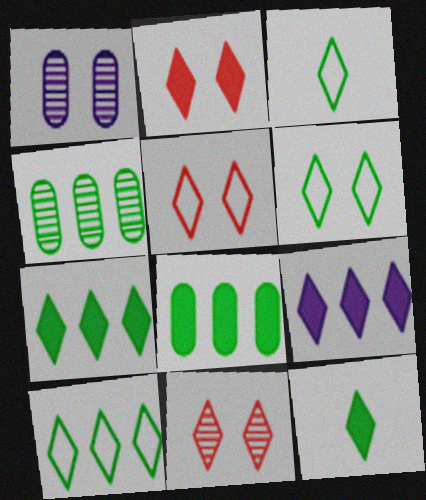[[2, 5, 11], 
[2, 9, 12], 
[3, 6, 10], 
[3, 9, 11]]